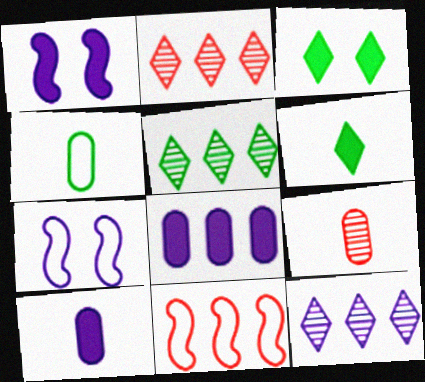[[1, 2, 4], 
[2, 5, 12], 
[4, 9, 10], 
[5, 8, 11], 
[7, 10, 12]]